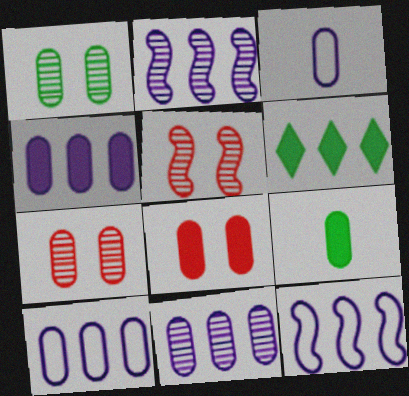[[3, 5, 6], 
[4, 8, 9], 
[4, 10, 11], 
[7, 9, 10]]